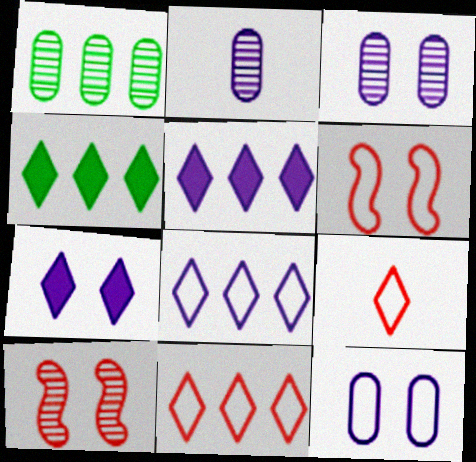[[2, 4, 6]]